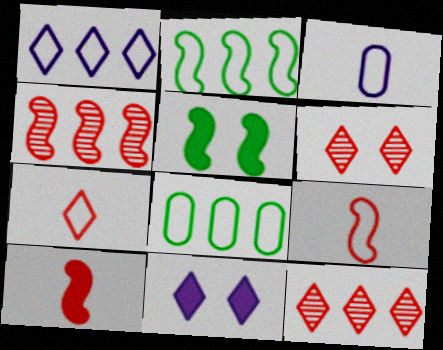[[3, 5, 12]]